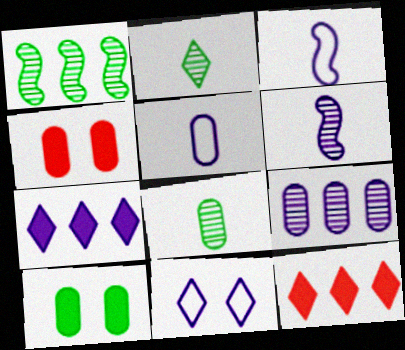[[2, 11, 12]]